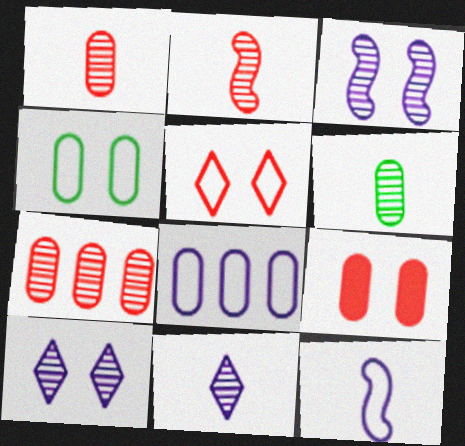[[2, 6, 11], 
[6, 8, 9]]